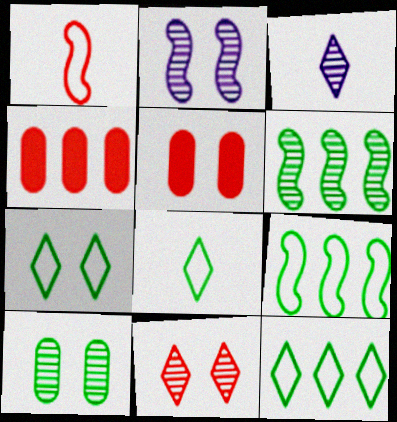[[1, 4, 11], 
[2, 4, 8], 
[2, 5, 7], 
[2, 10, 11], 
[3, 5, 9], 
[7, 8, 12]]